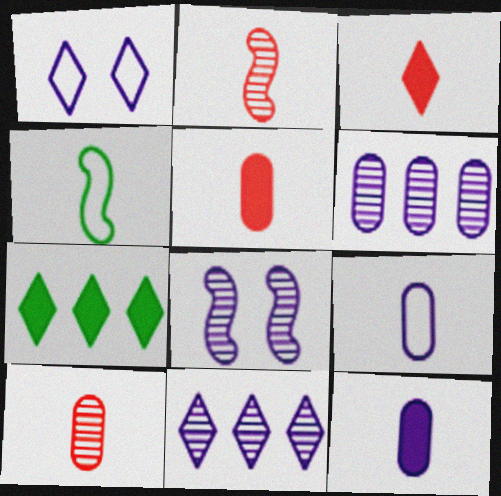[]